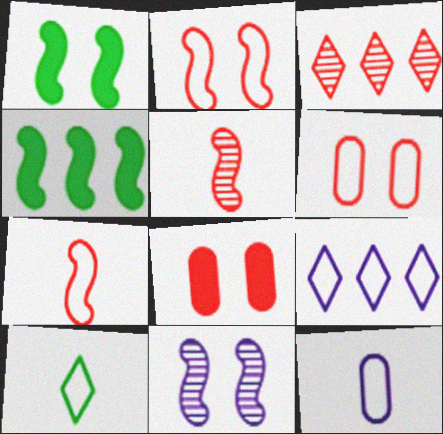[[1, 2, 11], 
[1, 3, 12], 
[3, 7, 8], 
[4, 7, 11], 
[7, 10, 12]]